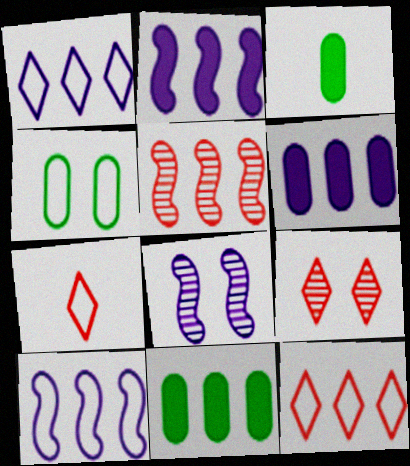[[1, 5, 11], 
[3, 8, 12], 
[3, 9, 10], 
[4, 7, 10], 
[7, 8, 11]]